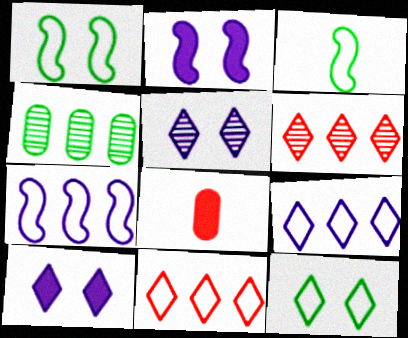[]